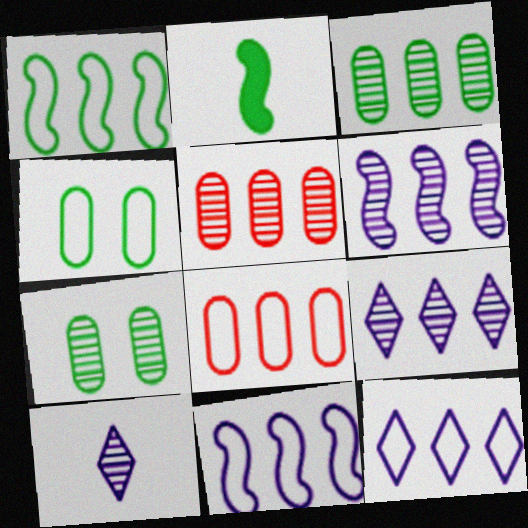[[1, 8, 12]]